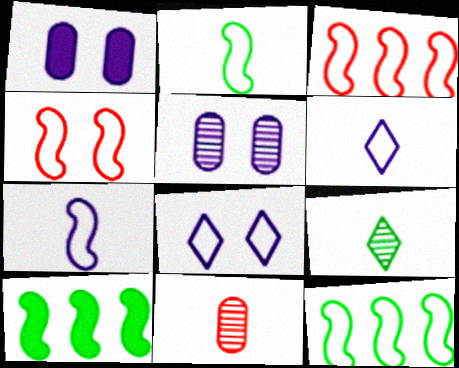[[1, 3, 9], 
[4, 7, 12], 
[8, 10, 11]]